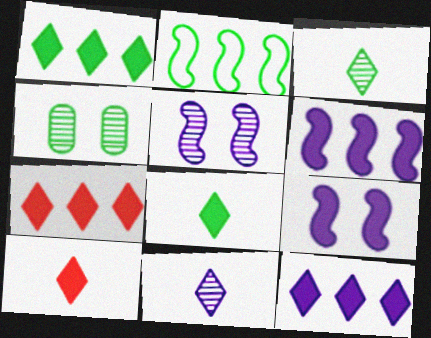[[1, 7, 12], 
[2, 4, 8]]